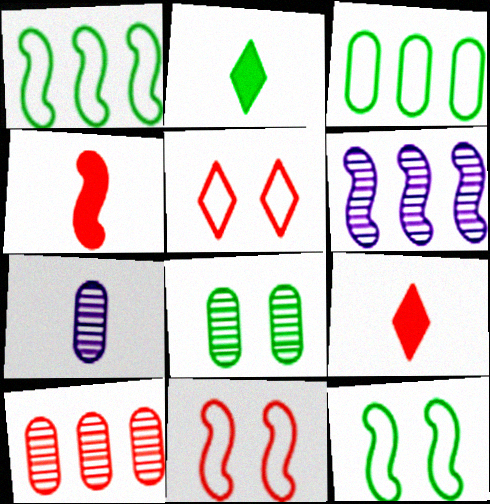[[1, 2, 8], 
[4, 5, 10], 
[4, 6, 12], 
[7, 8, 10], 
[9, 10, 11]]